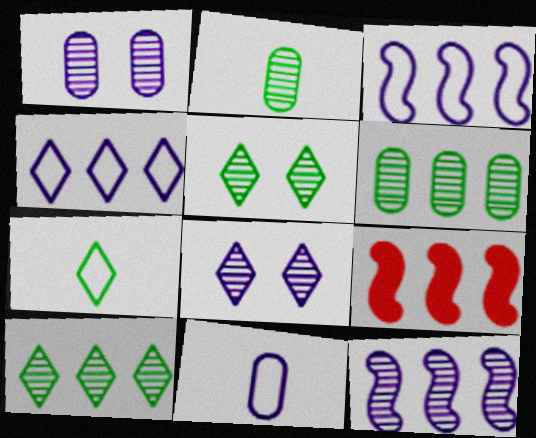[[1, 7, 9], 
[4, 6, 9], 
[5, 9, 11]]